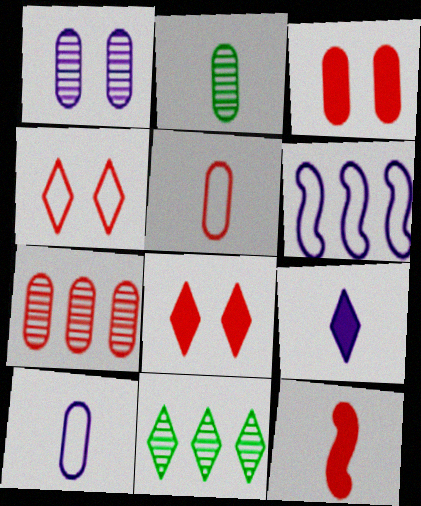[[1, 2, 7], 
[1, 6, 9], 
[2, 6, 8], 
[3, 5, 7], 
[4, 7, 12], 
[4, 9, 11]]